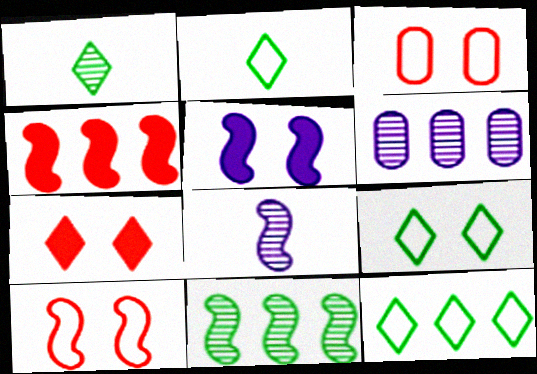[[2, 9, 12], 
[4, 6, 12]]